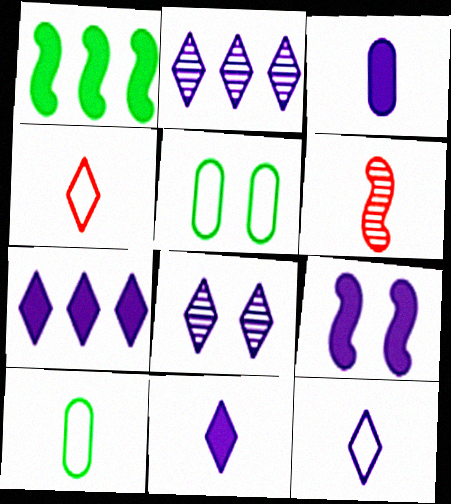[[3, 7, 9], 
[5, 6, 7], 
[6, 10, 11], 
[7, 8, 12]]